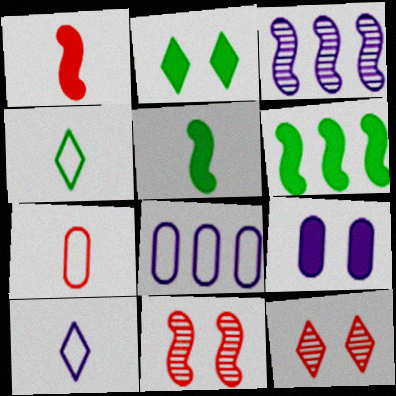[[2, 3, 7], 
[3, 9, 10], 
[5, 8, 12]]